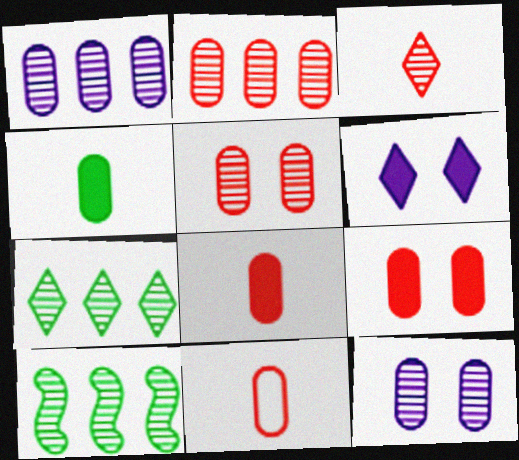[[2, 9, 11], 
[3, 10, 12], 
[6, 10, 11]]